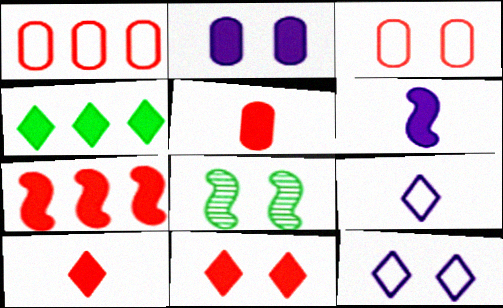[[5, 7, 11]]